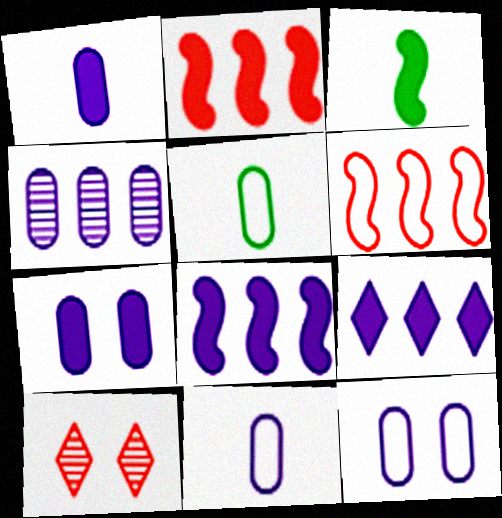[[1, 4, 12], 
[4, 7, 11], 
[5, 8, 10]]